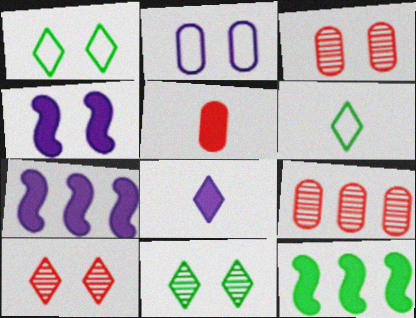[[1, 3, 4], 
[3, 6, 7], 
[4, 6, 9]]